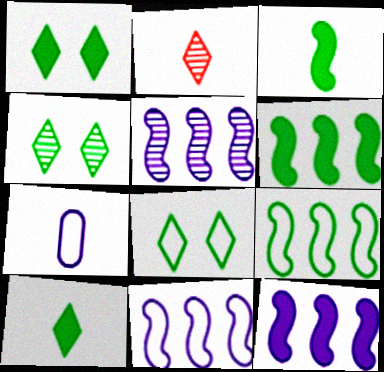[[1, 4, 8], 
[2, 3, 7], 
[5, 11, 12]]